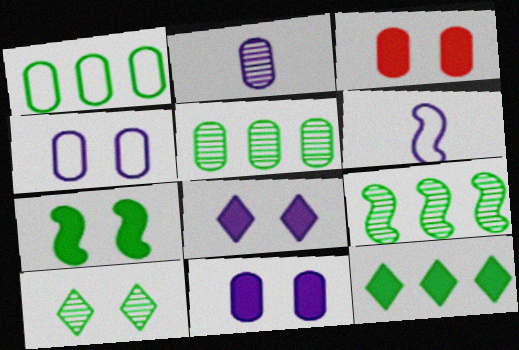[[1, 2, 3], 
[1, 9, 12], 
[3, 7, 8]]